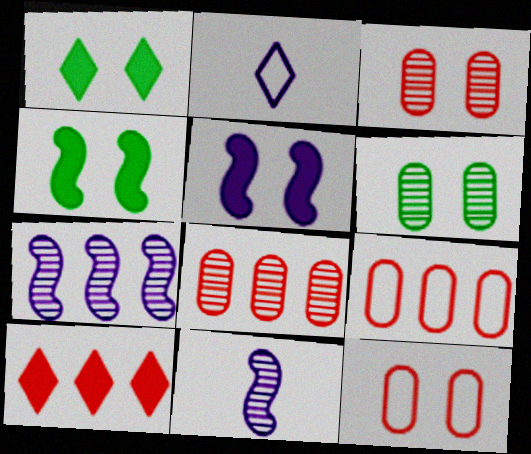[[1, 9, 11], 
[2, 4, 8]]